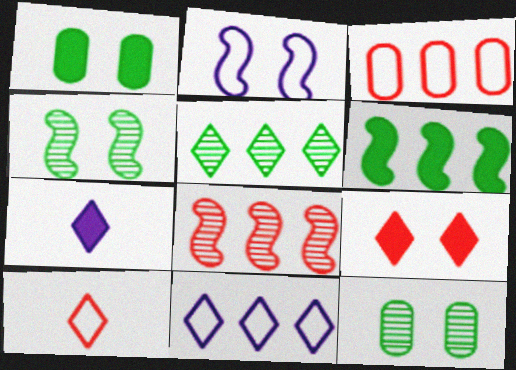[[2, 9, 12], 
[3, 4, 7]]